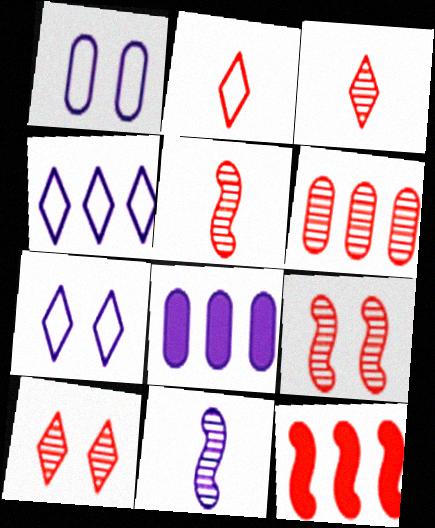[[3, 6, 9], 
[5, 6, 10], 
[7, 8, 11]]